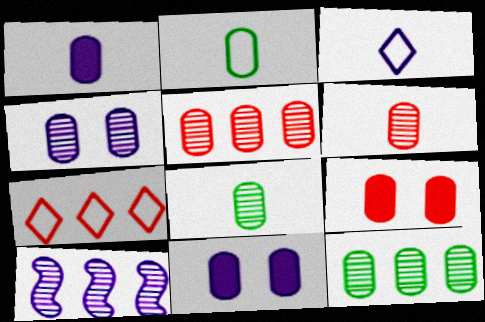[[1, 2, 6], 
[2, 5, 11], 
[3, 10, 11], 
[4, 5, 8], 
[4, 6, 12]]